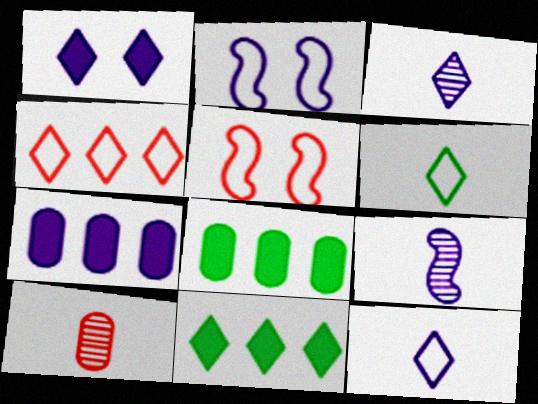[[2, 3, 7], 
[2, 10, 11], 
[3, 5, 8]]